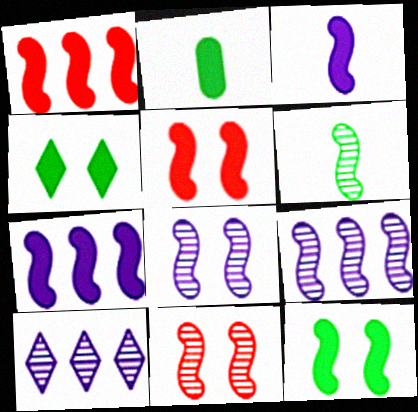[[1, 3, 12], 
[6, 9, 11]]